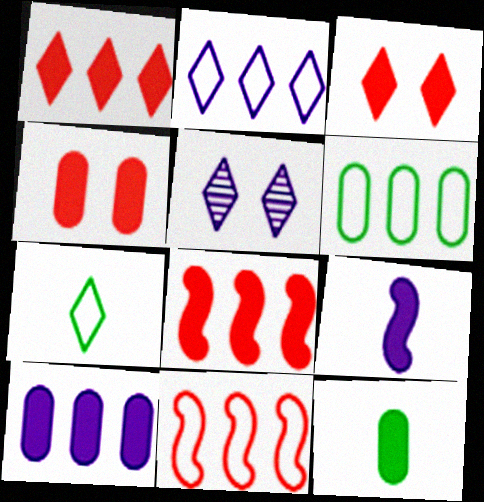[[1, 5, 7], 
[2, 6, 11], 
[4, 10, 12], 
[5, 11, 12]]